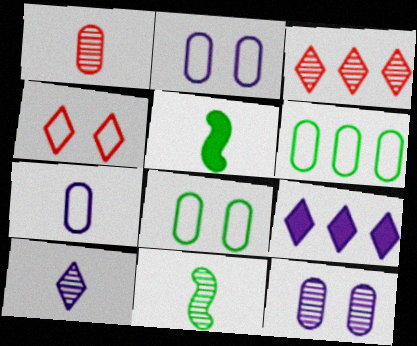[[1, 10, 11], 
[2, 3, 5], 
[3, 11, 12]]